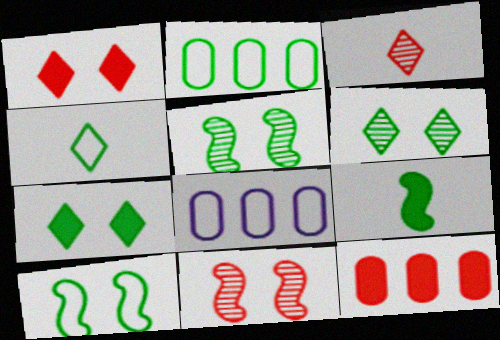[[2, 4, 10], 
[2, 6, 9]]